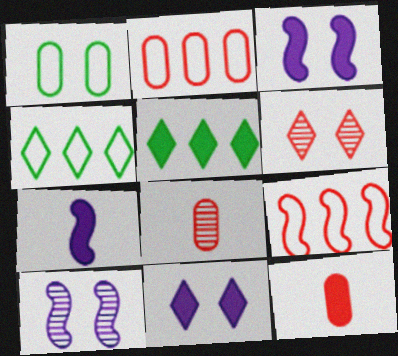[[1, 3, 6], 
[3, 4, 8], 
[3, 5, 12], 
[4, 10, 12], 
[6, 9, 12]]